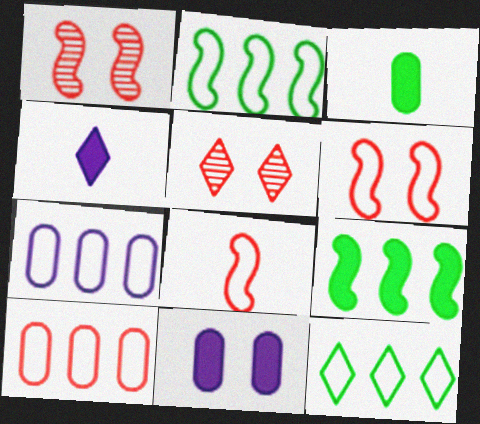[[4, 5, 12]]